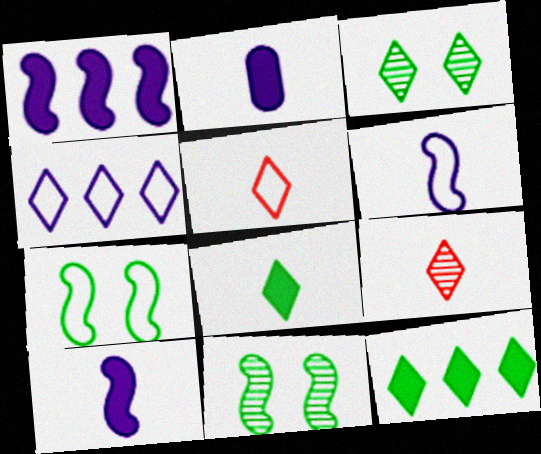[]